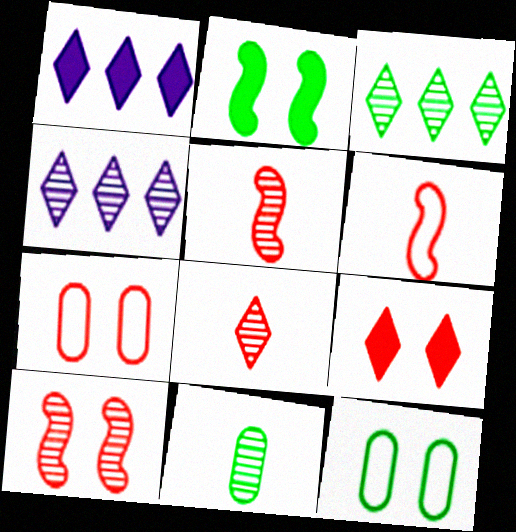[[1, 5, 12], 
[4, 10, 11], 
[7, 9, 10]]